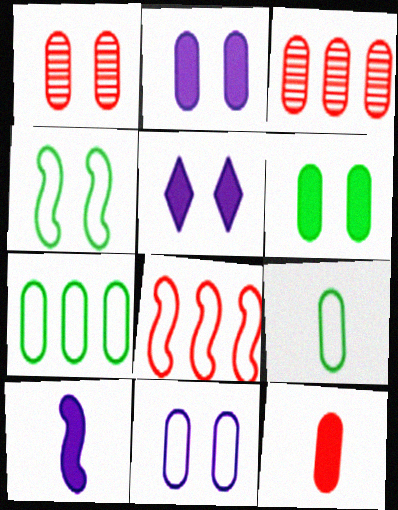[[1, 4, 5], 
[1, 6, 11], 
[2, 3, 9]]